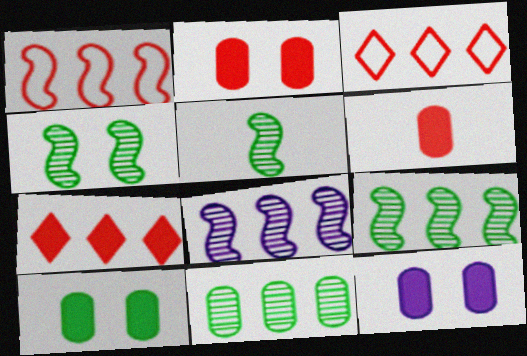[[2, 10, 12], 
[3, 5, 12], 
[4, 5, 9]]